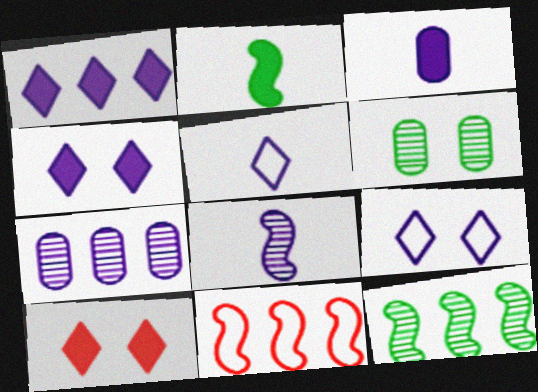[[3, 5, 8]]